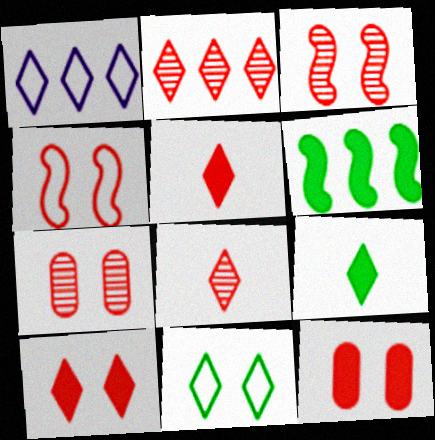[[4, 7, 10]]